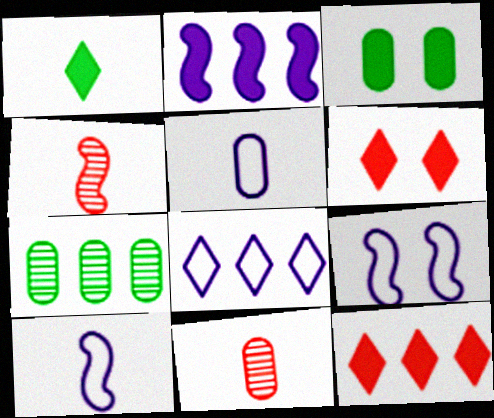[[1, 4, 5], 
[1, 10, 11], 
[3, 4, 8], 
[5, 8, 9], 
[6, 7, 10]]